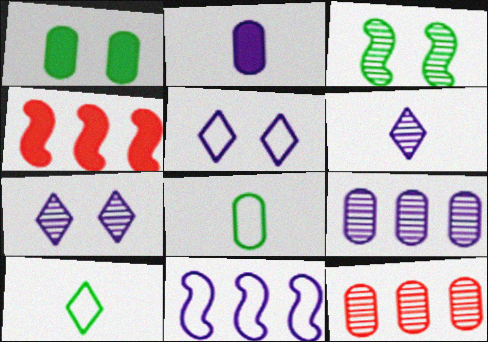[[2, 7, 11], 
[3, 6, 12], 
[4, 7, 8]]